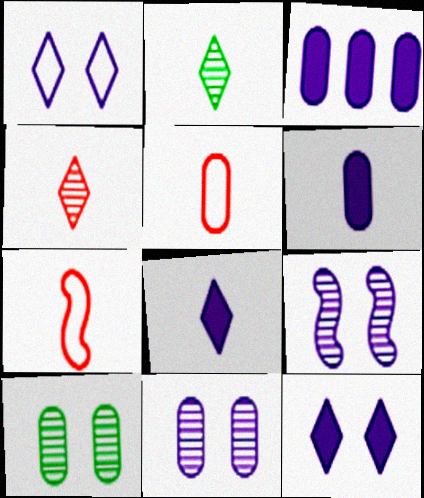[[2, 6, 7], 
[3, 5, 10]]